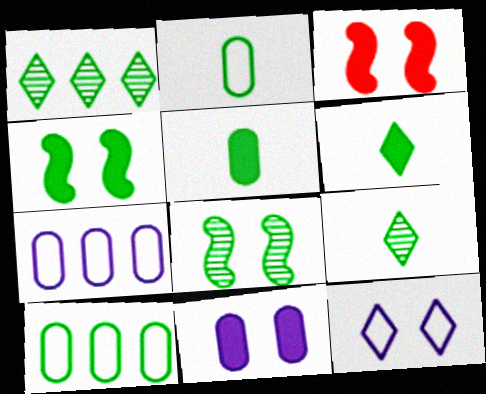[[1, 2, 4], 
[3, 7, 9], 
[4, 9, 10], 
[6, 8, 10]]